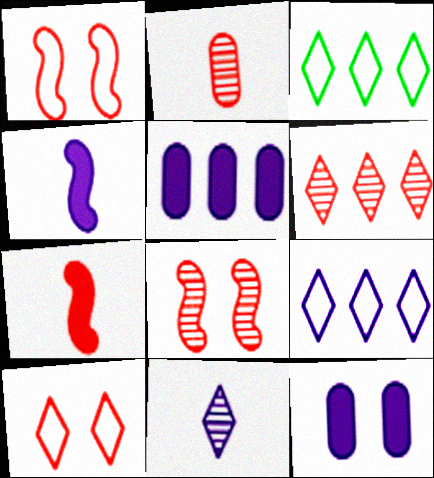[[2, 6, 8]]